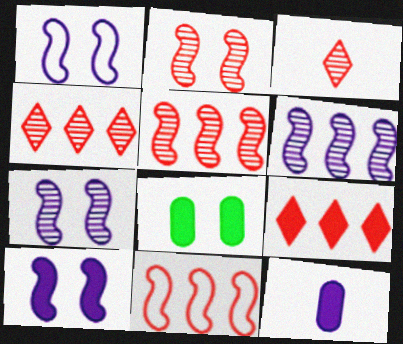[[1, 7, 10]]